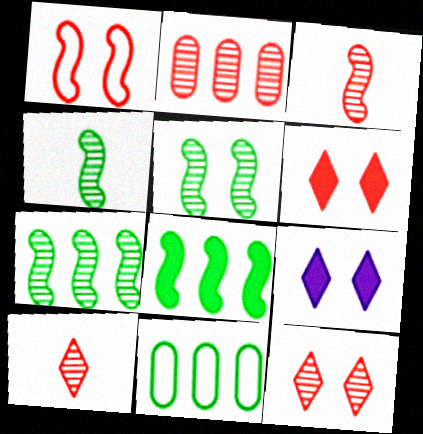[[2, 3, 12], 
[3, 9, 11], 
[4, 5, 7]]